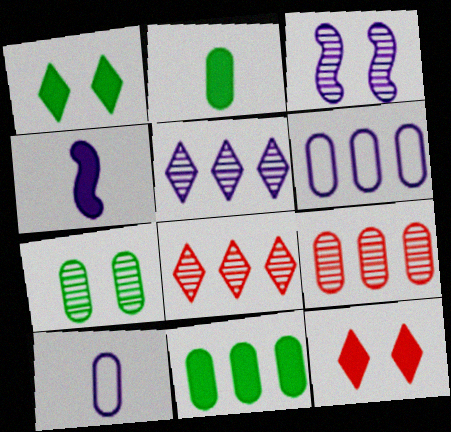[[4, 11, 12], 
[6, 9, 11]]